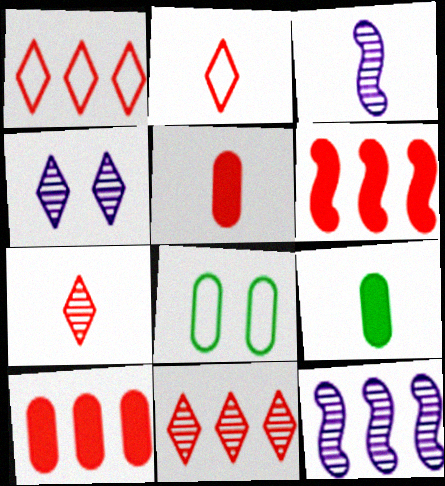[[2, 3, 9]]